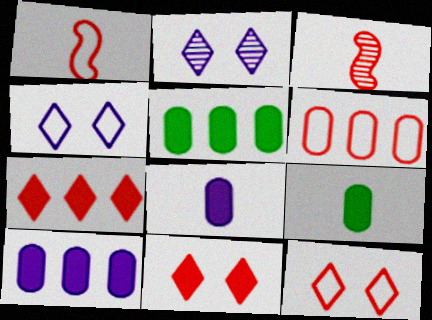[[1, 2, 5], 
[1, 6, 12], 
[3, 4, 5], 
[3, 6, 11]]